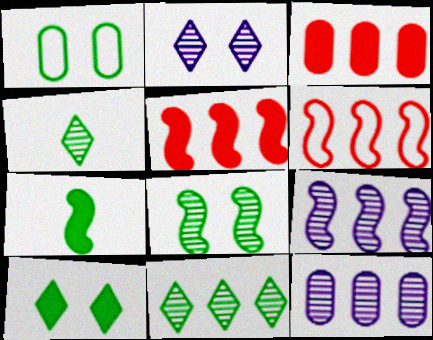[[1, 7, 11], 
[1, 8, 10]]